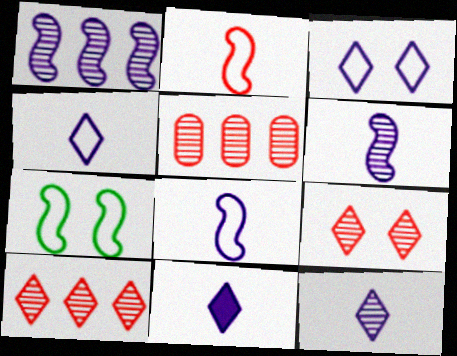[[4, 11, 12], 
[5, 7, 11]]